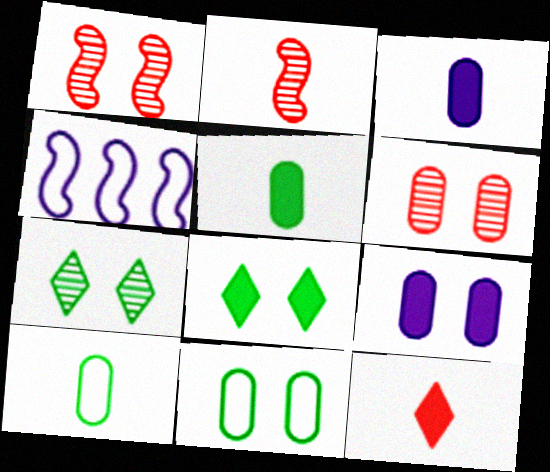[[6, 9, 11]]